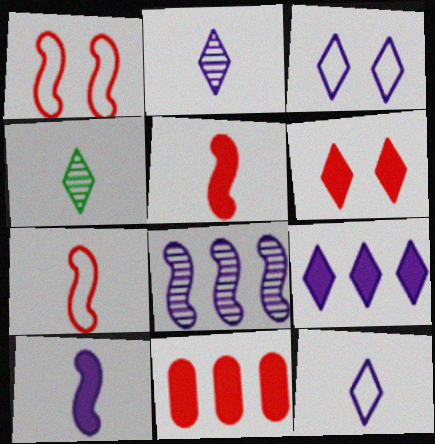[[2, 3, 9], 
[5, 6, 11]]